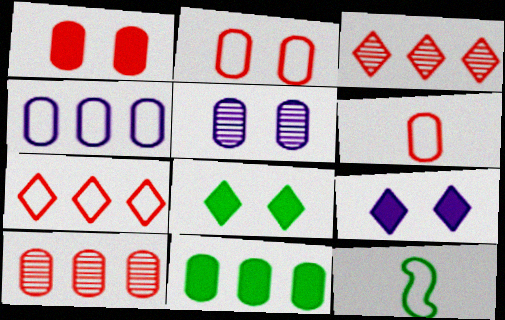[[1, 6, 10], 
[4, 10, 11], 
[5, 6, 11], 
[9, 10, 12]]